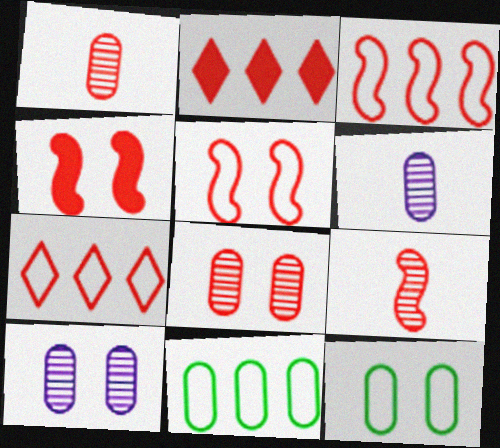[[1, 2, 5], 
[1, 4, 7], 
[3, 4, 9]]